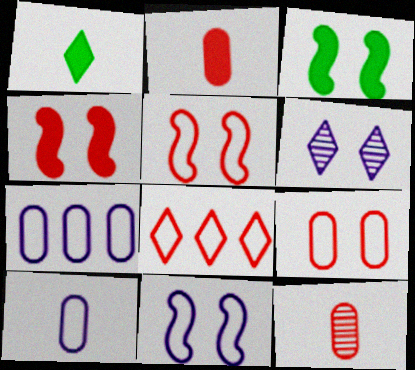[[1, 6, 8], 
[3, 6, 9], 
[4, 8, 12]]